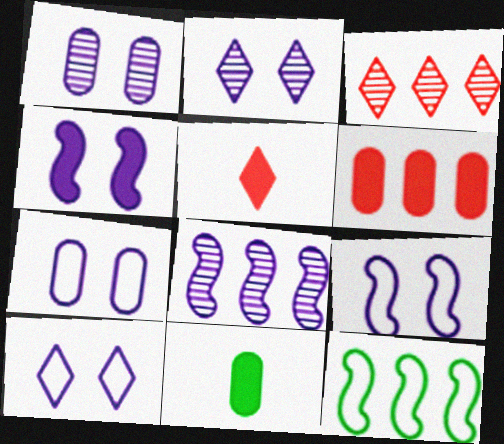[[1, 4, 10], 
[1, 5, 12], 
[2, 4, 7], 
[3, 9, 11], 
[7, 9, 10]]